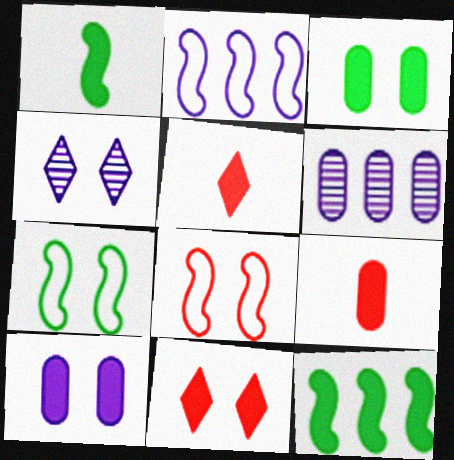[[3, 4, 8], 
[5, 6, 7], 
[5, 10, 12]]